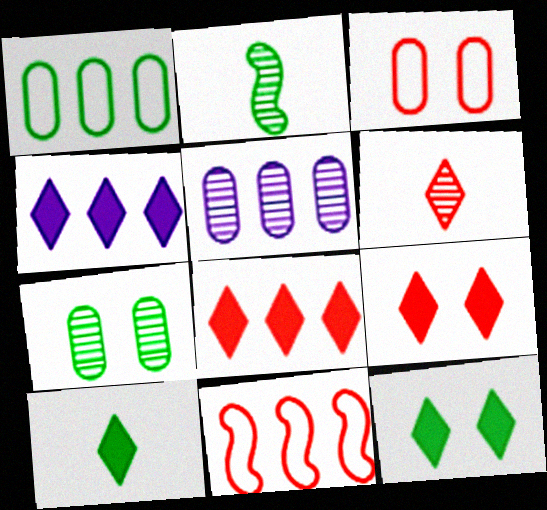[[1, 2, 12], 
[2, 3, 4], 
[4, 9, 10]]